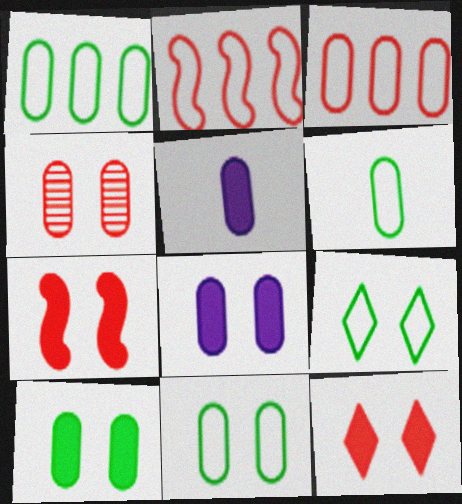[[1, 4, 5], 
[1, 6, 11], 
[4, 8, 11]]